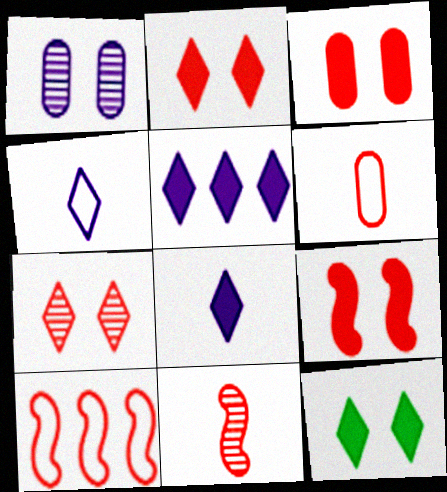[[2, 3, 9], 
[9, 10, 11]]